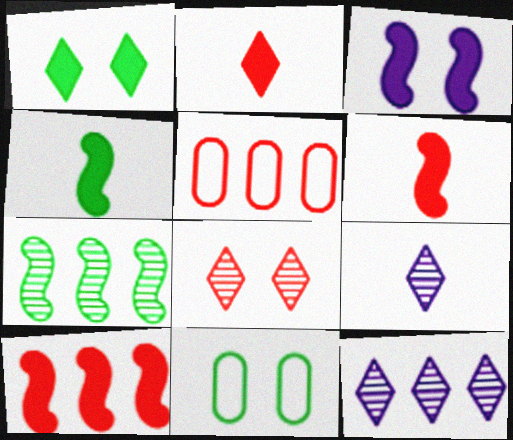[[3, 4, 10], 
[3, 8, 11], 
[5, 6, 8], 
[6, 11, 12], 
[9, 10, 11]]